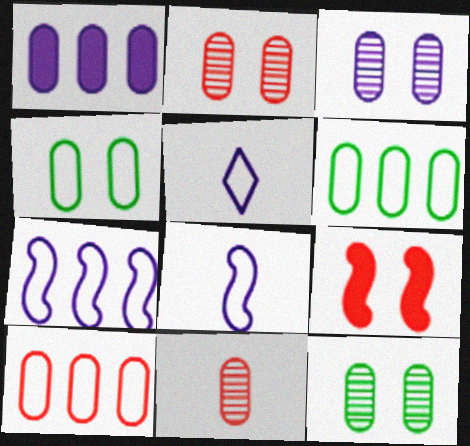[[1, 4, 11], 
[2, 3, 12]]